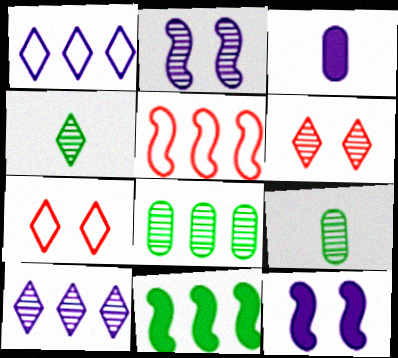[[1, 2, 3], 
[4, 6, 10]]